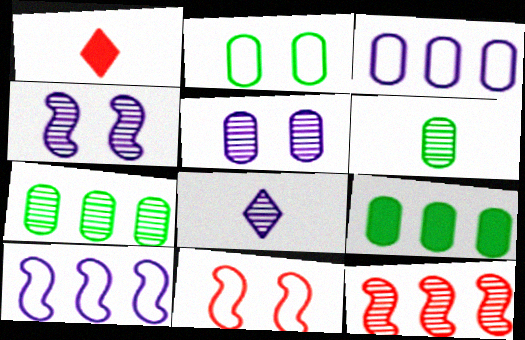[[2, 6, 9], 
[8, 9, 11]]